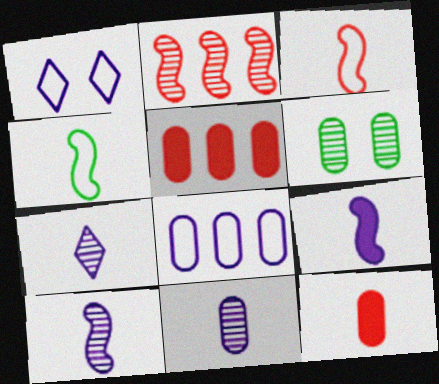[[2, 6, 7], 
[4, 7, 12], 
[6, 8, 12], 
[7, 10, 11]]